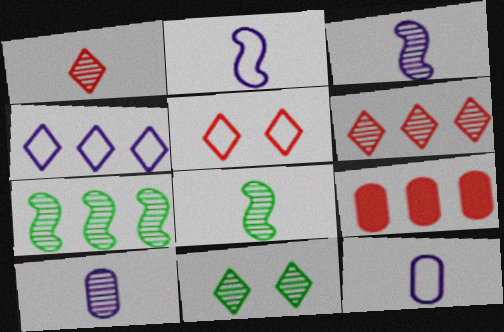[[1, 8, 10], 
[2, 9, 11], 
[4, 7, 9]]